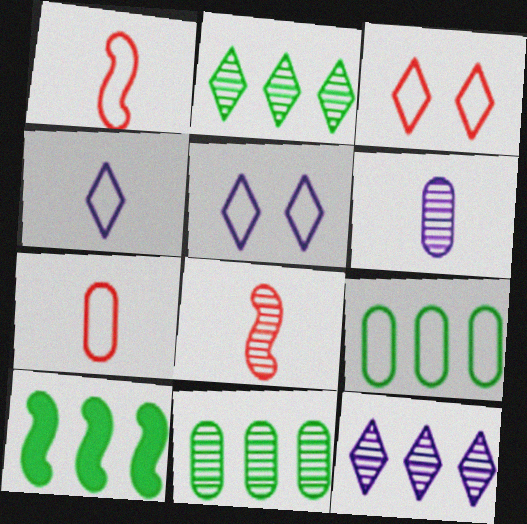[[1, 5, 9], 
[2, 9, 10], 
[3, 6, 10]]